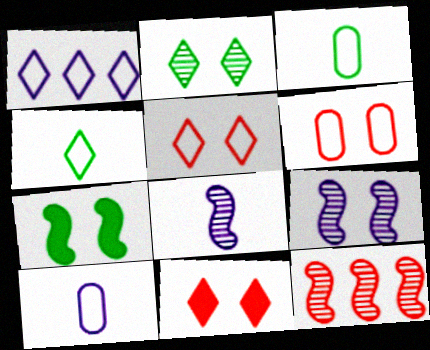[[1, 4, 5]]